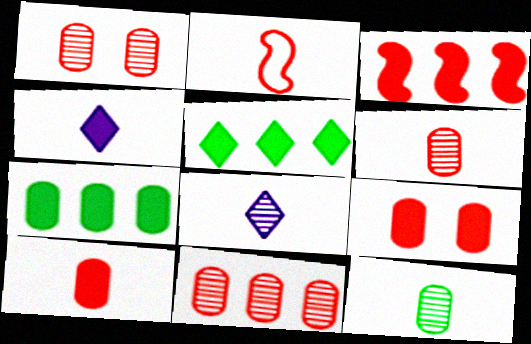[[1, 6, 11], 
[2, 4, 12]]